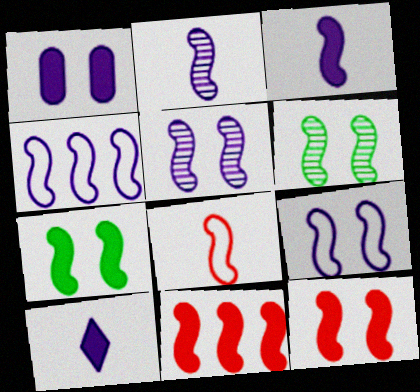[[3, 4, 5], 
[3, 7, 11], 
[6, 9, 12]]